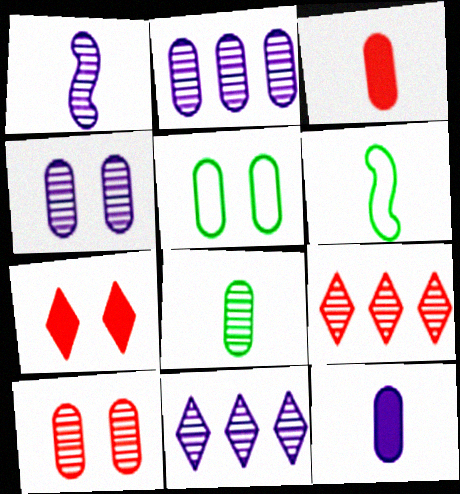[[1, 4, 11], 
[2, 3, 5], 
[2, 6, 7], 
[2, 8, 10]]